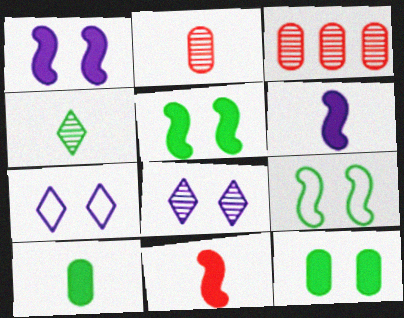[]